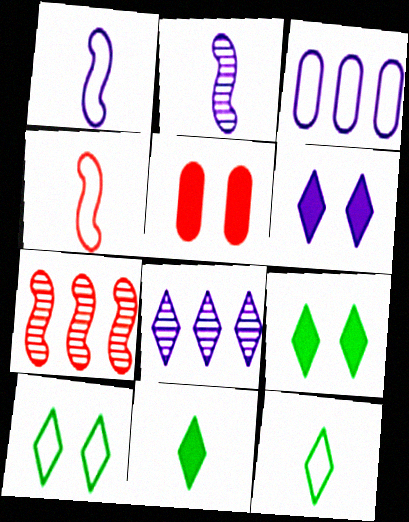[[2, 3, 6], 
[3, 4, 10]]